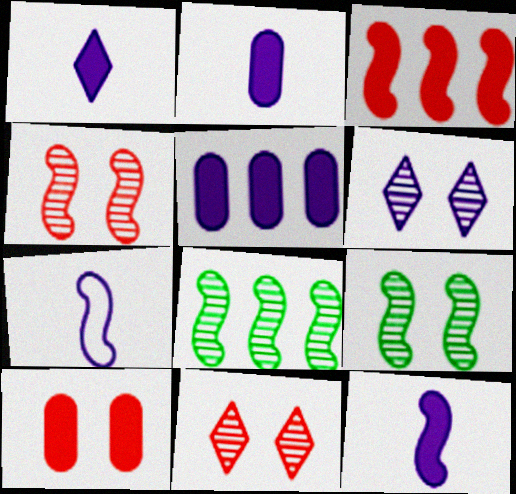[[1, 2, 12], 
[3, 7, 9], 
[5, 6, 7]]